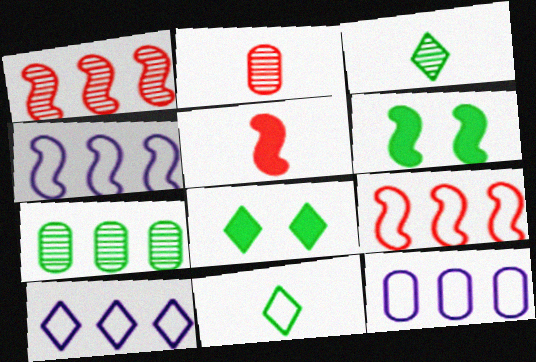[[2, 4, 8], 
[2, 6, 10], 
[4, 10, 12], 
[6, 7, 11]]